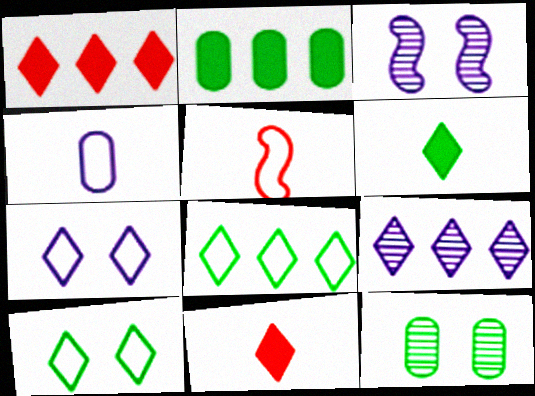[[1, 8, 9], 
[9, 10, 11]]